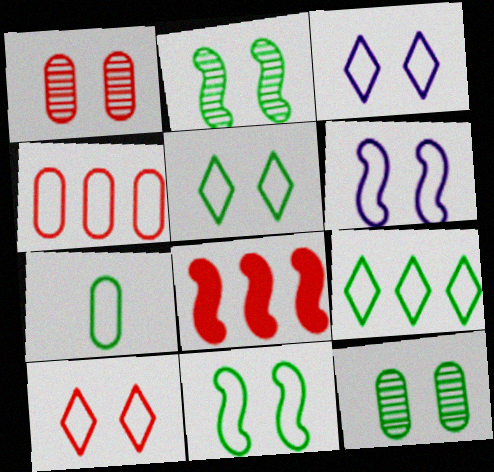[[3, 5, 10], 
[7, 9, 11]]